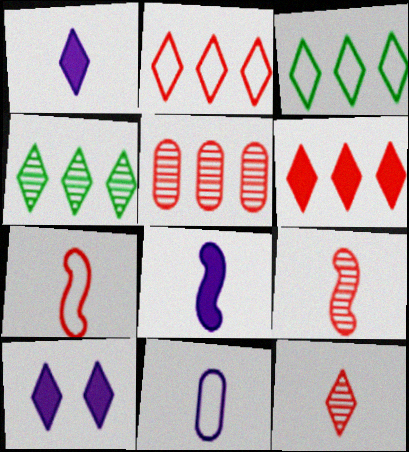[[3, 10, 12]]